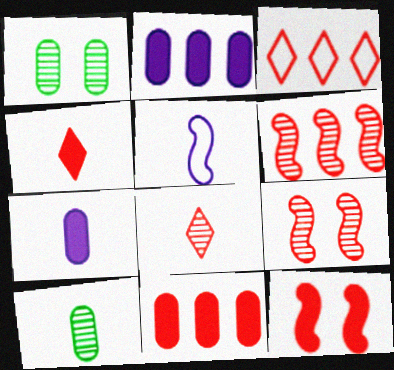[[3, 6, 11], 
[4, 5, 10], 
[4, 11, 12]]